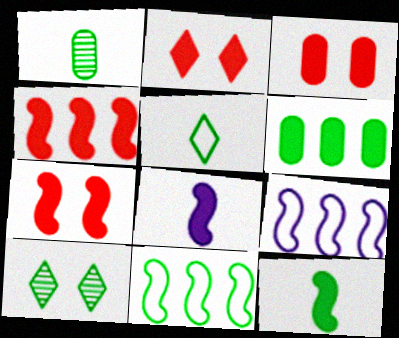[[1, 2, 9], 
[1, 5, 12], 
[2, 3, 7], 
[2, 6, 8]]